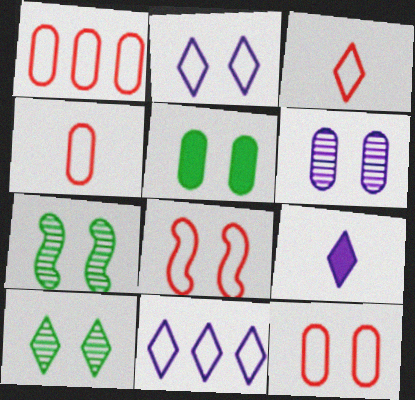[[1, 3, 8], 
[1, 4, 12], 
[1, 7, 9], 
[5, 6, 12]]